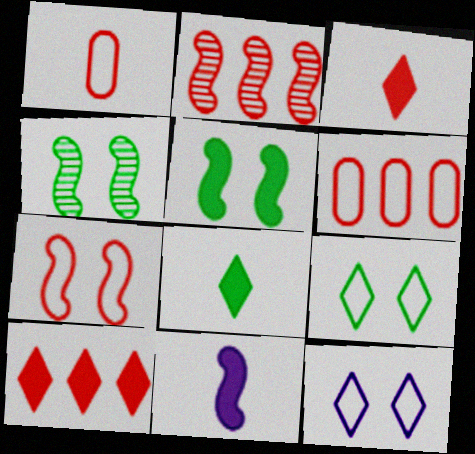[[2, 6, 10]]